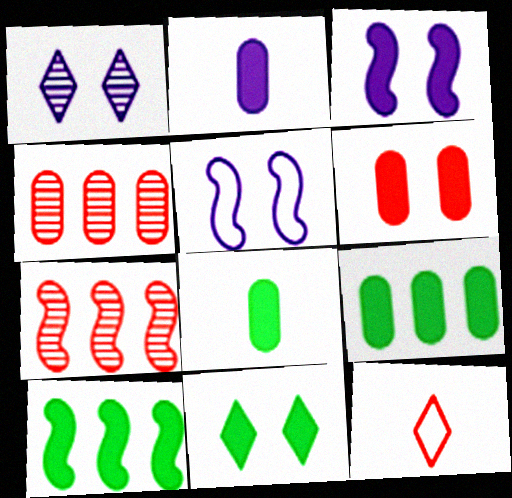[[2, 6, 9], 
[3, 6, 11], 
[6, 7, 12], 
[8, 10, 11]]